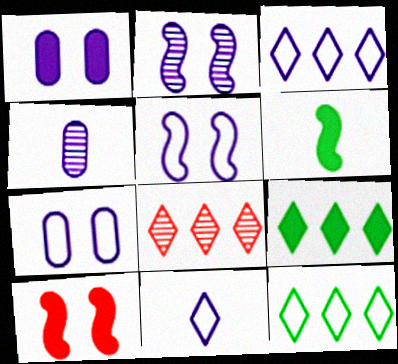[[3, 8, 9], 
[4, 10, 12], 
[6, 7, 8]]